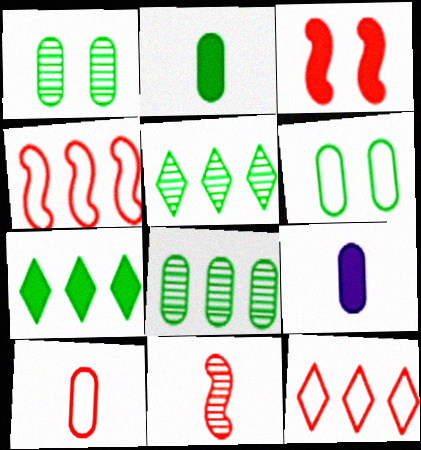[[2, 6, 8], 
[3, 4, 11], 
[3, 7, 9]]